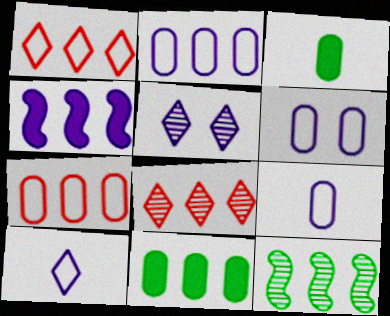[[2, 6, 9], 
[4, 5, 9]]